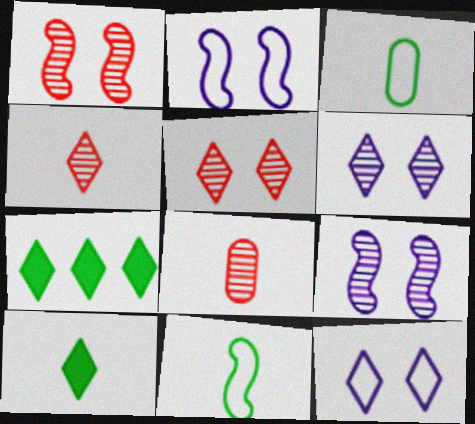[[2, 7, 8], 
[4, 7, 12]]